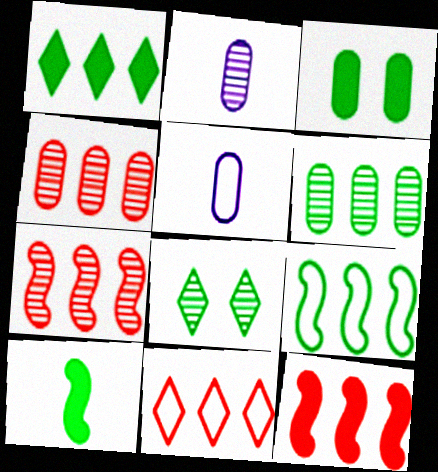[[1, 3, 10], 
[1, 6, 9], 
[2, 7, 8], 
[3, 4, 5], 
[4, 11, 12], 
[5, 8, 12]]